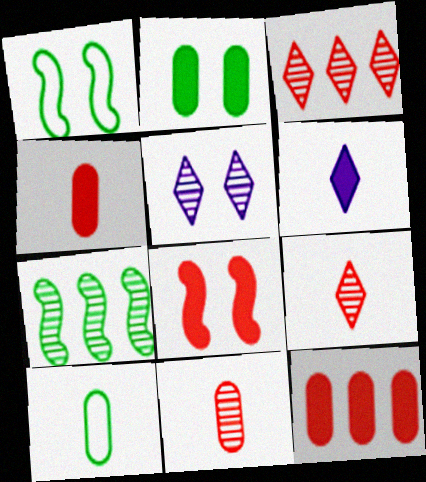[[5, 7, 11]]